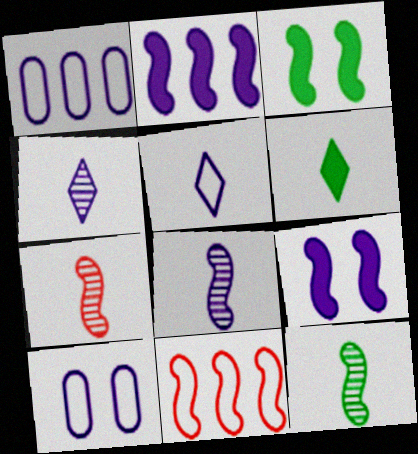[[1, 4, 9], 
[2, 4, 10], 
[3, 8, 11], 
[7, 8, 12], 
[9, 11, 12]]